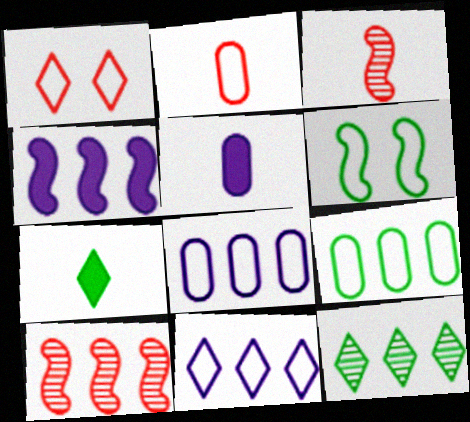[[2, 6, 11], 
[3, 4, 6]]